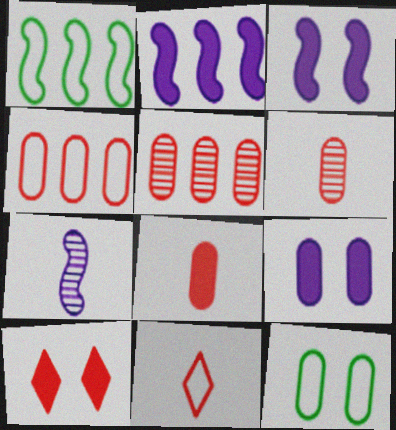[]